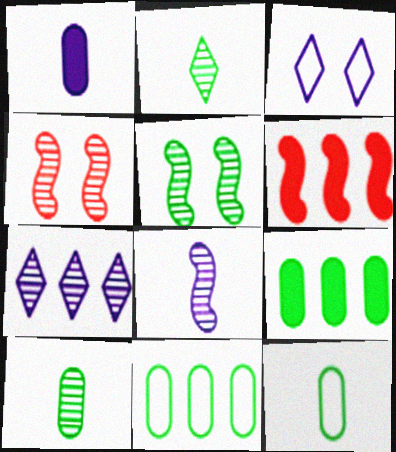[[3, 6, 10], 
[4, 7, 10], 
[6, 7, 11]]